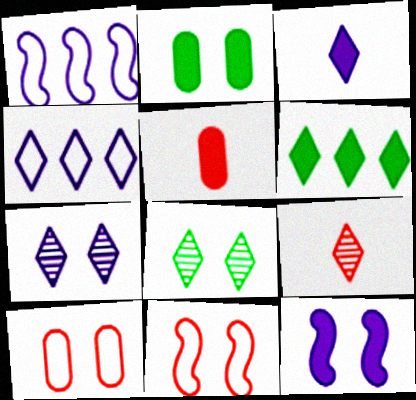[[1, 2, 9], 
[1, 5, 8], 
[2, 7, 11], 
[3, 4, 7], 
[5, 6, 12], 
[8, 10, 12]]